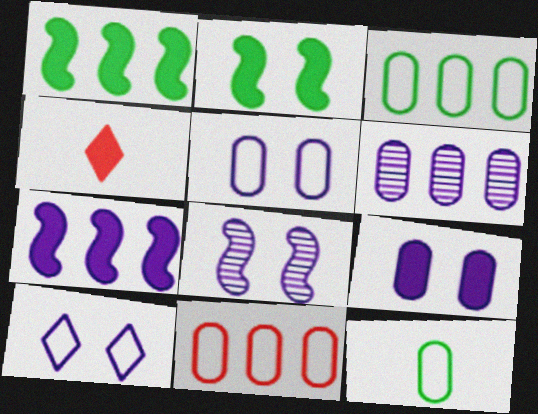[[1, 4, 9], 
[3, 4, 8], 
[5, 11, 12], 
[8, 9, 10]]